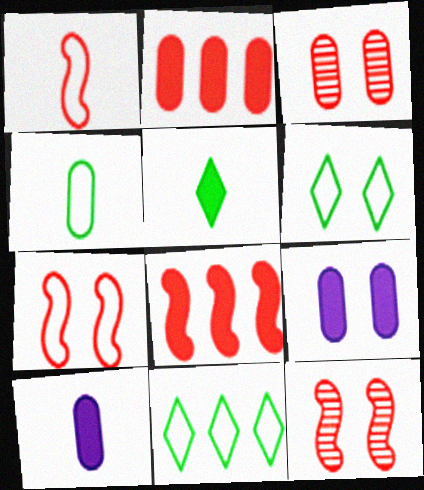[[1, 8, 12], 
[5, 8, 9], 
[6, 9, 12], 
[10, 11, 12]]